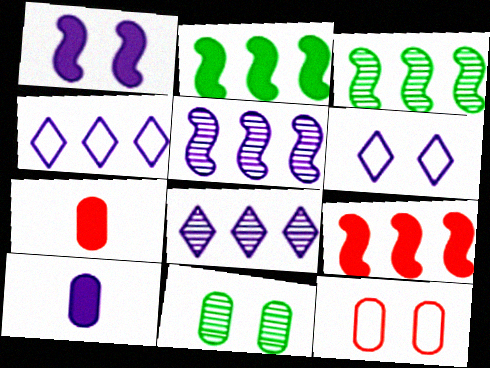[[3, 6, 7], 
[5, 6, 10]]